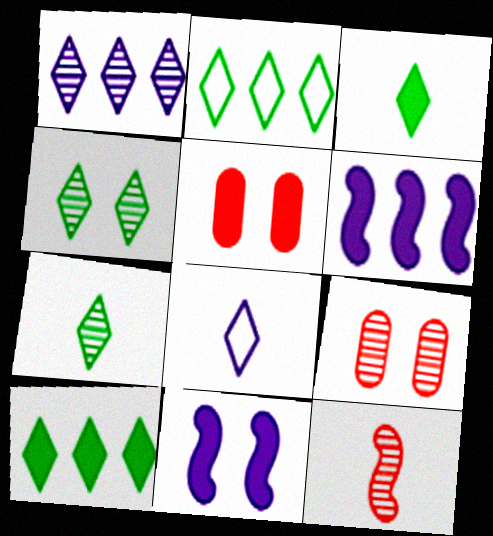[[2, 3, 4], 
[3, 5, 6]]